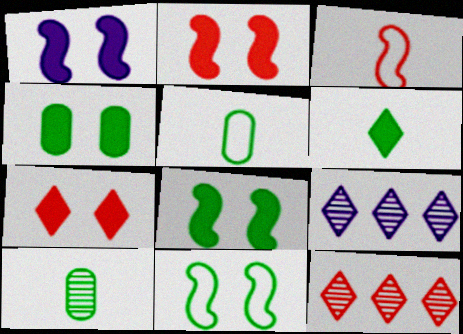[[1, 2, 8], 
[1, 4, 7], 
[1, 5, 12], 
[2, 5, 9], 
[3, 4, 9]]